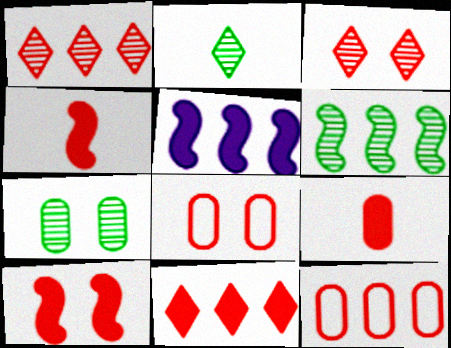[[1, 4, 8], 
[2, 5, 8], 
[2, 6, 7], 
[3, 4, 12], 
[3, 8, 10], 
[9, 10, 11]]